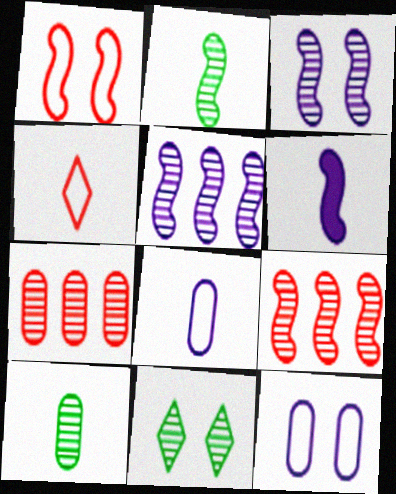[[2, 3, 9], 
[4, 6, 10]]